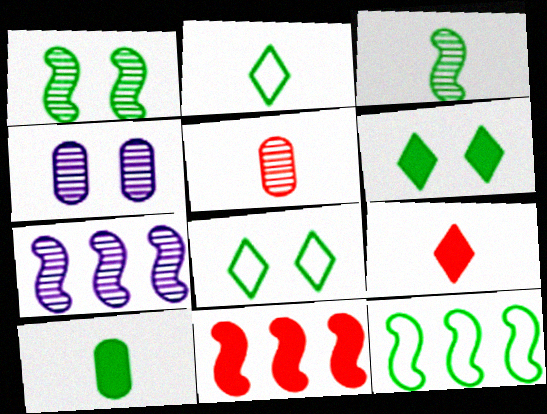[[2, 3, 10], 
[2, 4, 11], 
[4, 9, 12], 
[7, 11, 12]]